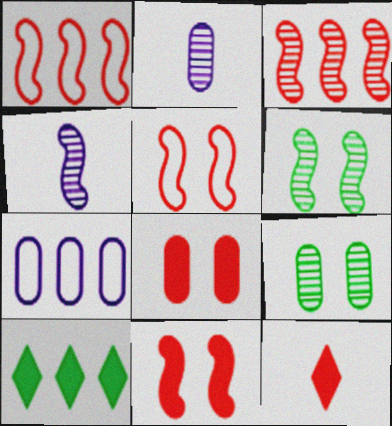[[2, 5, 10], 
[3, 4, 6], 
[3, 7, 10], 
[6, 7, 12]]